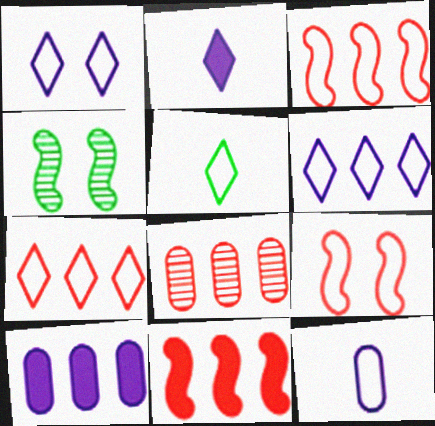[[1, 5, 7], 
[7, 8, 11]]